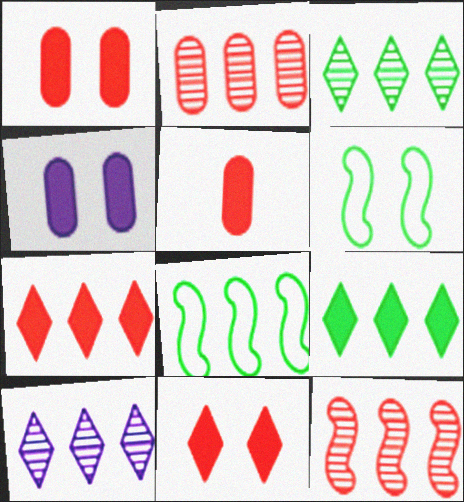[[5, 6, 10]]